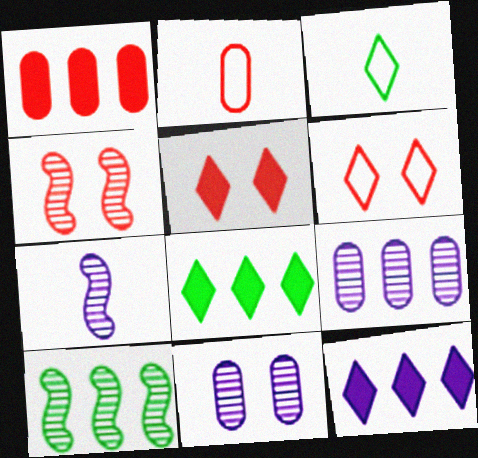[[4, 7, 10]]